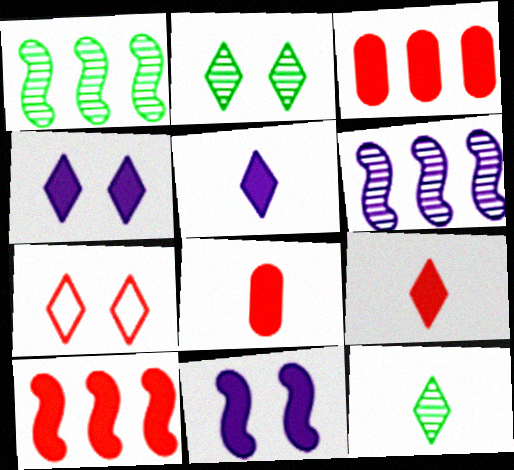[[2, 4, 7]]